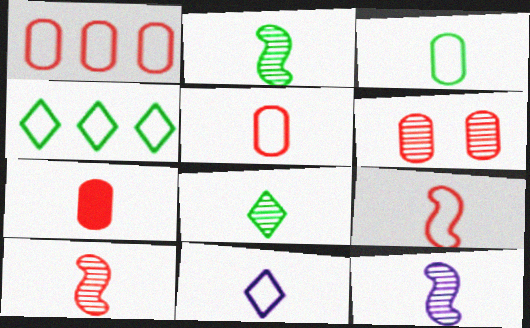[[1, 6, 7], 
[2, 7, 11], 
[2, 10, 12], 
[3, 9, 11]]